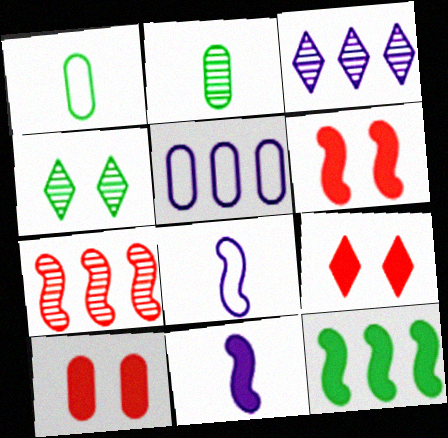[[1, 3, 6], 
[1, 4, 12], 
[2, 5, 10], 
[6, 9, 10], 
[6, 11, 12]]